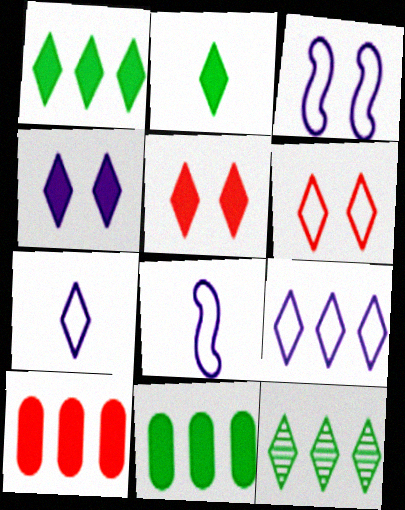[[5, 7, 12]]